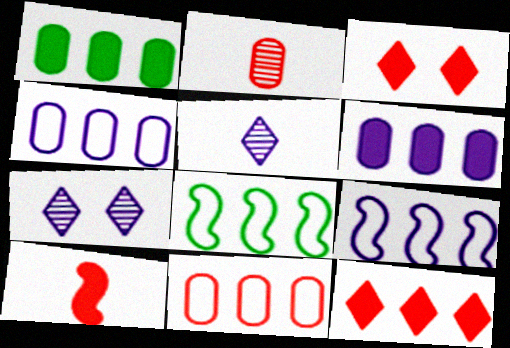[]